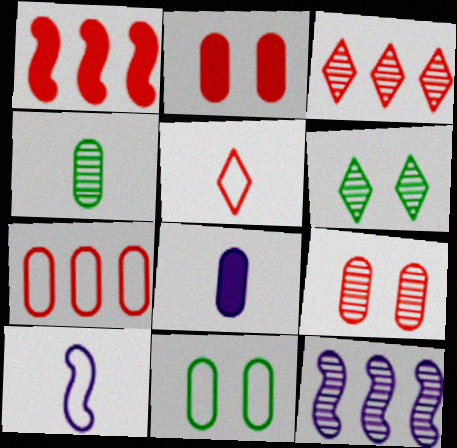[[1, 3, 7], 
[1, 5, 9]]